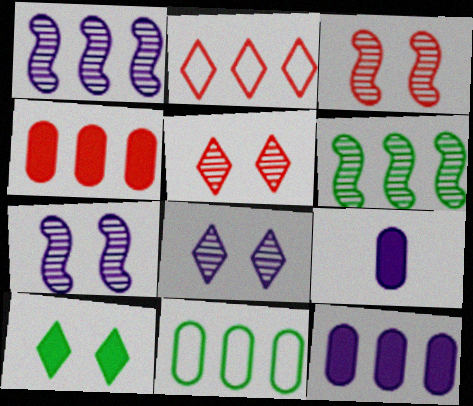[[2, 6, 12]]